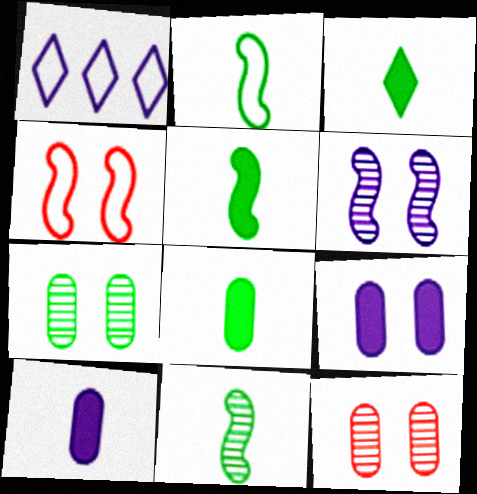[[1, 5, 12], 
[1, 6, 10], 
[2, 5, 11], 
[3, 5, 8]]